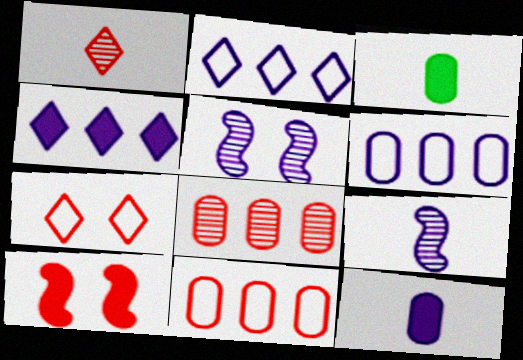[[1, 10, 11], 
[2, 5, 12], 
[3, 4, 10]]